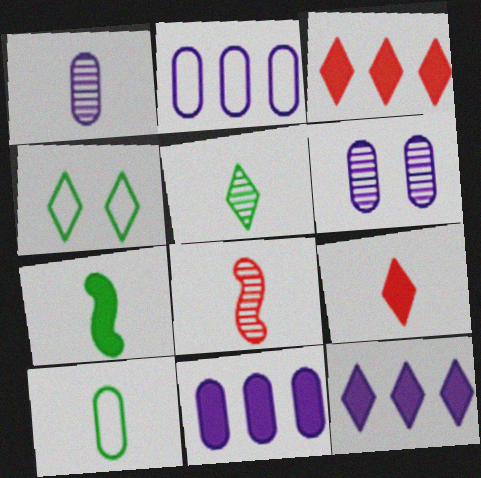[[1, 5, 8], 
[4, 8, 11], 
[5, 7, 10]]